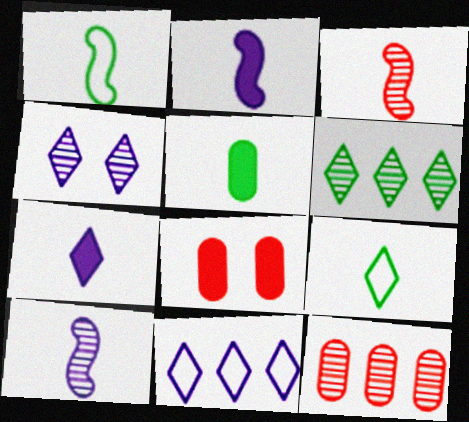[[1, 2, 3], 
[4, 7, 11]]